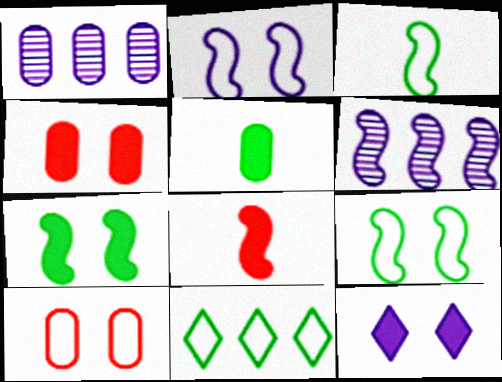[[1, 5, 10], 
[4, 7, 12], 
[6, 8, 9]]